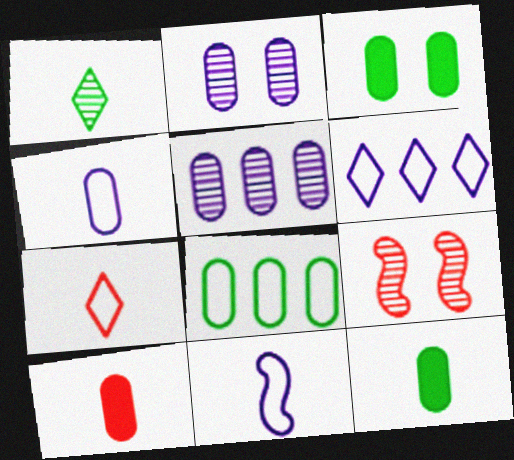[[1, 5, 9], 
[1, 10, 11], 
[2, 8, 10], 
[6, 9, 12]]